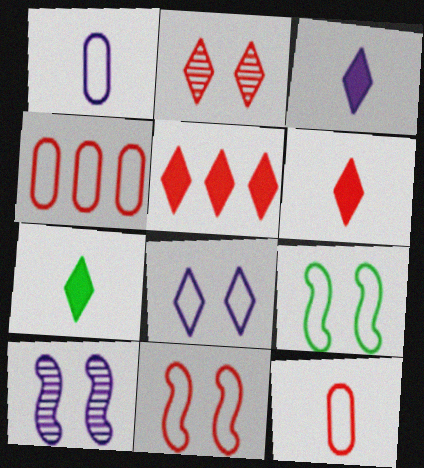[[3, 6, 7], 
[4, 7, 10]]